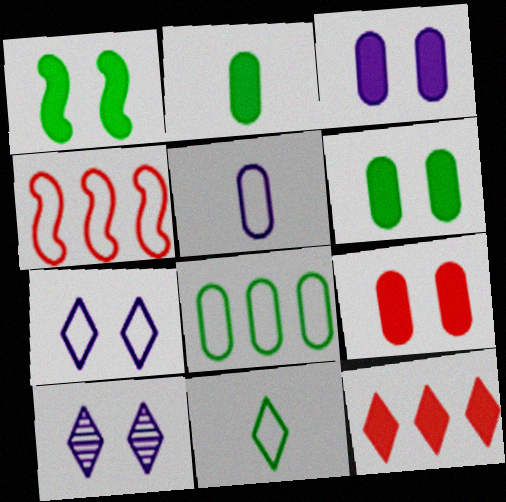[[2, 4, 10], 
[3, 6, 9], 
[10, 11, 12]]